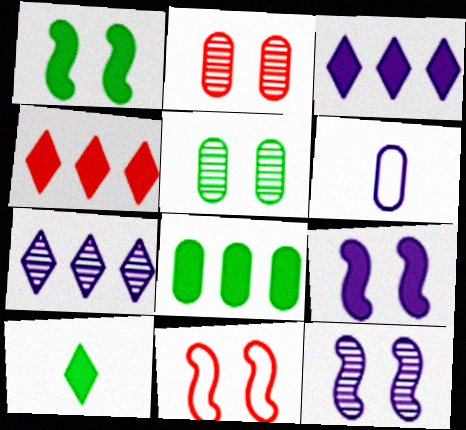[[1, 8, 10], 
[1, 11, 12], 
[2, 6, 8], 
[3, 6, 12], 
[6, 7, 9]]